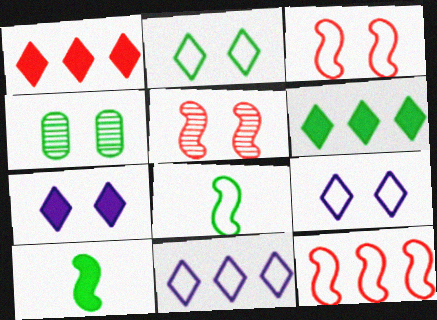[[3, 4, 7], 
[4, 6, 8]]